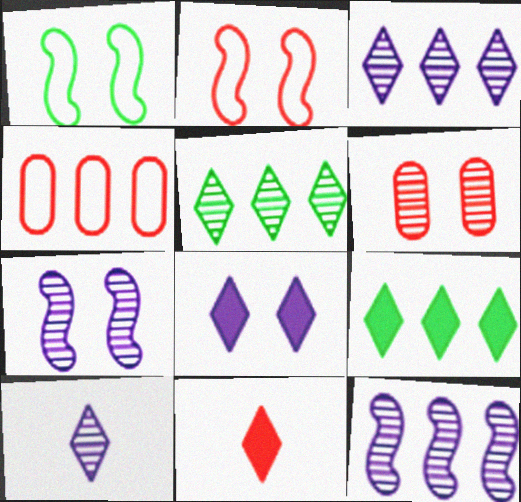[[1, 6, 8], 
[4, 9, 12], 
[8, 9, 11]]